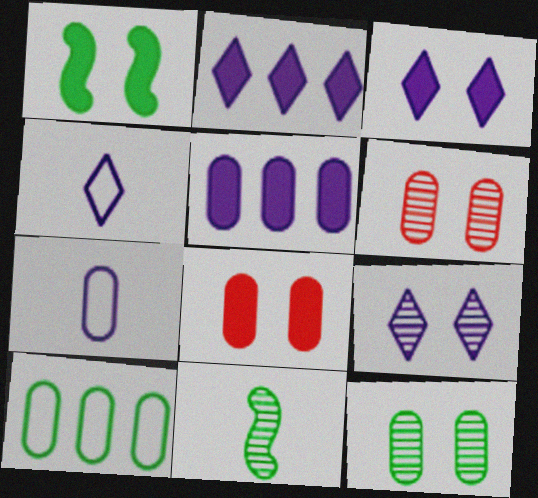[[1, 3, 8], 
[2, 4, 9]]